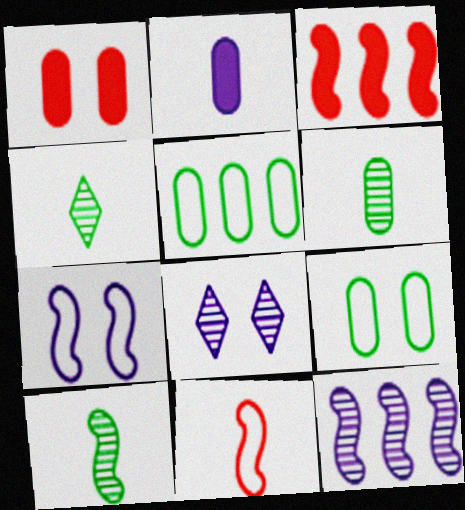[[2, 4, 11], 
[3, 7, 10], 
[4, 6, 10]]